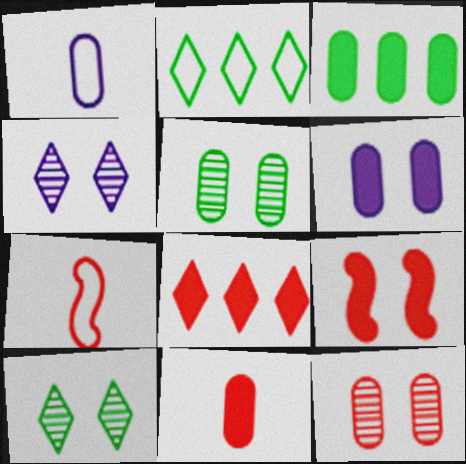[[1, 3, 12], 
[3, 4, 7], 
[3, 6, 11], 
[7, 8, 12], 
[8, 9, 11]]